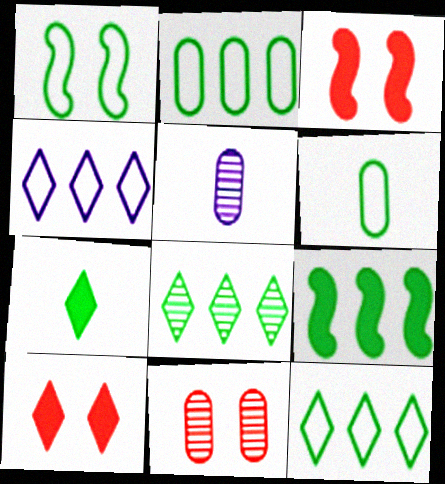[[1, 6, 12], 
[2, 8, 9], 
[3, 5, 12]]